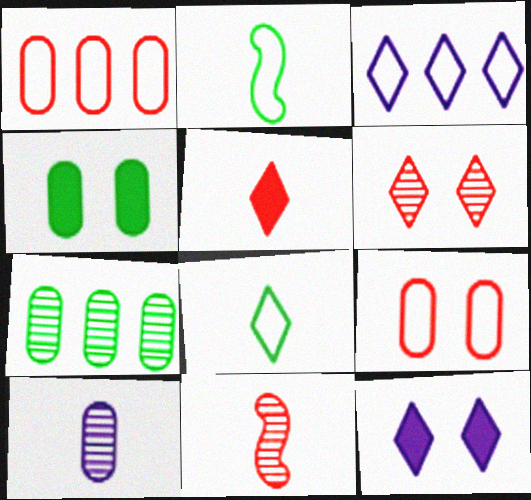[[1, 4, 10], 
[2, 3, 9], 
[2, 5, 10], 
[3, 4, 11]]